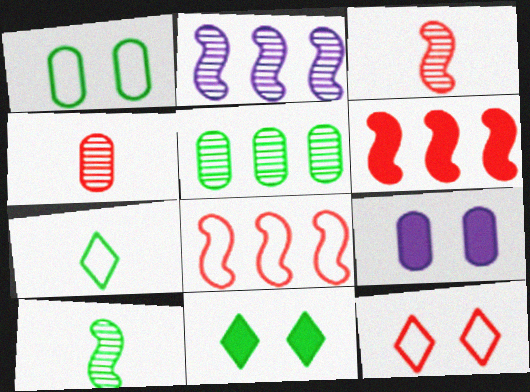[[4, 6, 12]]